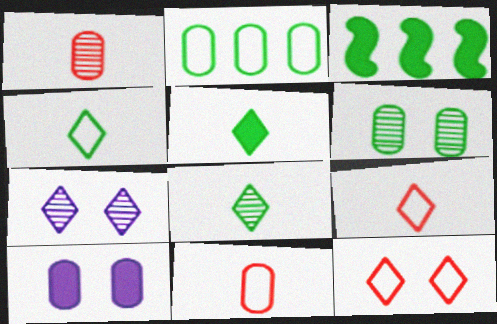[[1, 2, 10], 
[3, 4, 6], 
[3, 7, 11], 
[4, 5, 8]]